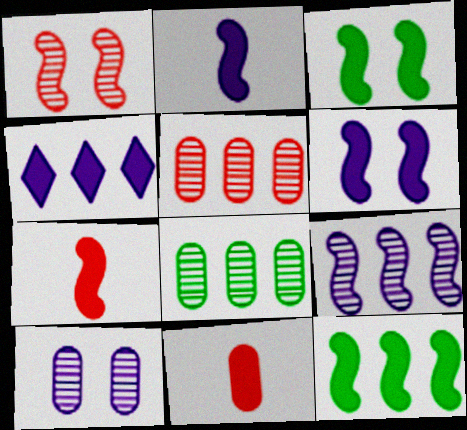[[3, 4, 11], 
[6, 7, 12]]